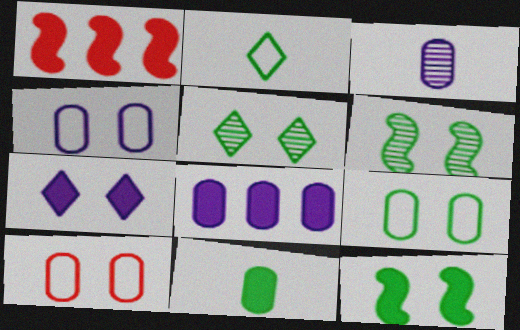[[1, 7, 11], 
[3, 4, 8], 
[4, 9, 10], 
[5, 9, 12], 
[6, 7, 10]]